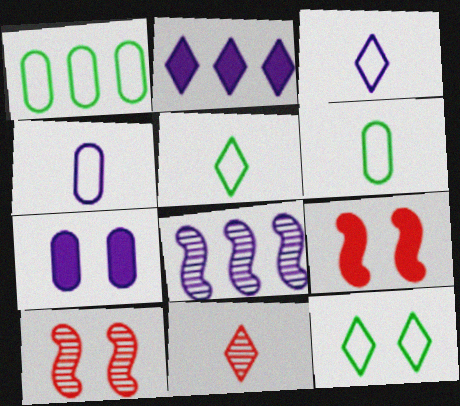[[2, 6, 10], 
[2, 11, 12], 
[3, 7, 8], 
[7, 10, 12]]